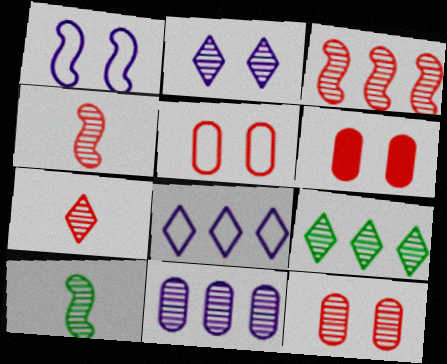[[2, 7, 9], 
[3, 7, 12], 
[3, 9, 11], 
[5, 6, 12], 
[6, 8, 10]]